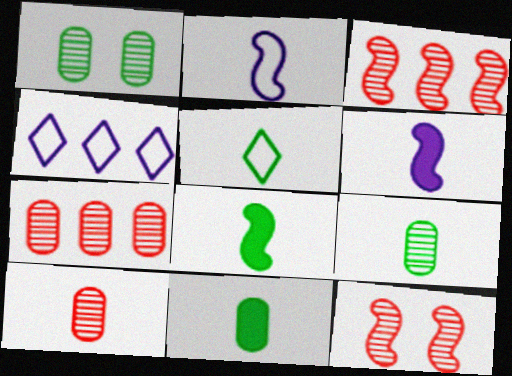[[4, 11, 12], 
[5, 6, 10], 
[5, 8, 9]]